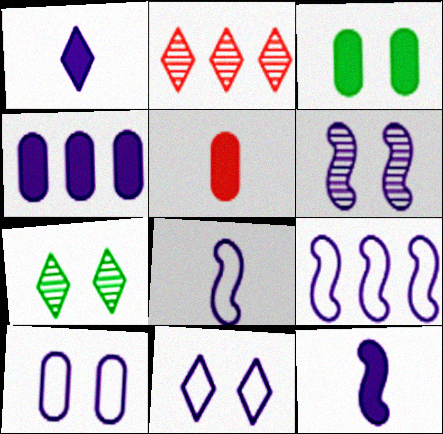[[2, 3, 8], 
[3, 4, 5], 
[5, 7, 9], 
[6, 9, 12]]